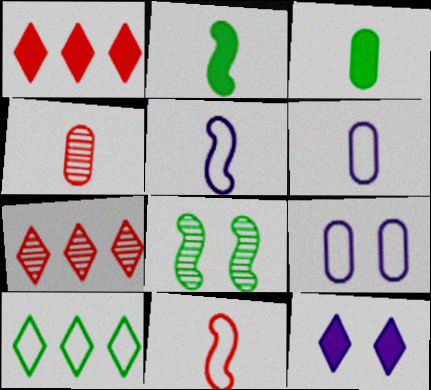[[1, 6, 8], 
[2, 7, 9], 
[3, 4, 6], 
[3, 8, 10], 
[9, 10, 11]]